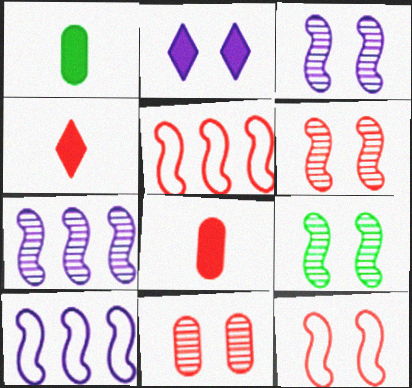[[3, 6, 9], 
[4, 5, 11]]